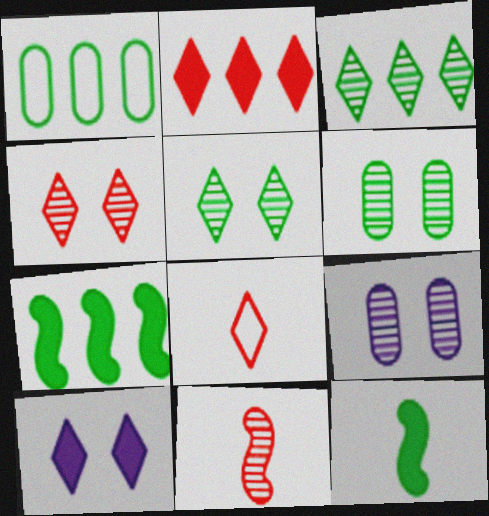[[1, 3, 7], 
[1, 5, 12], 
[1, 10, 11], 
[2, 4, 8], 
[3, 8, 10], 
[3, 9, 11], 
[7, 8, 9]]